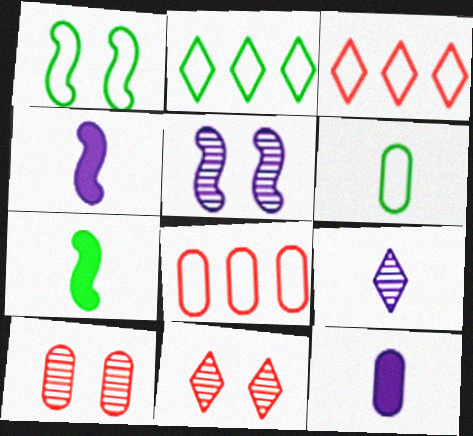[[1, 2, 6], 
[2, 4, 10]]